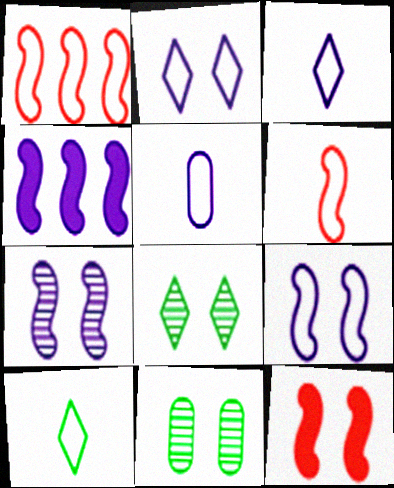[[2, 11, 12], 
[5, 6, 10]]